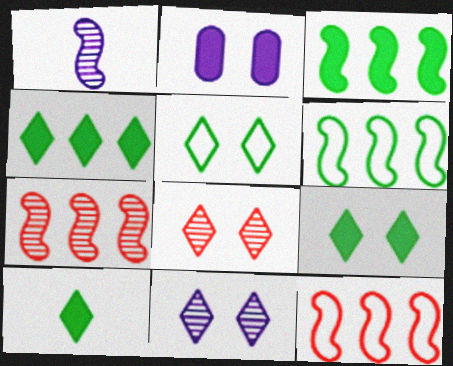[[4, 9, 10]]